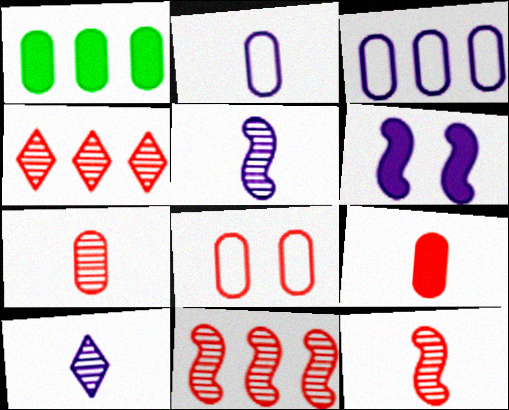[[3, 6, 10]]